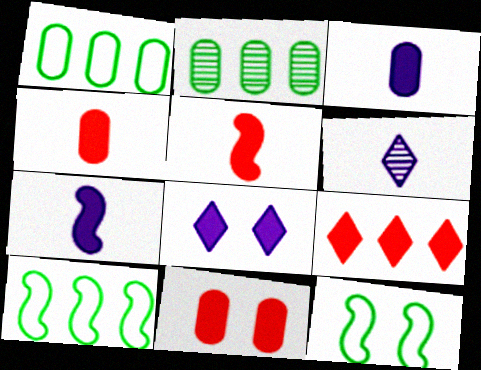[[5, 9, 11], 
[6, 10, 11]]